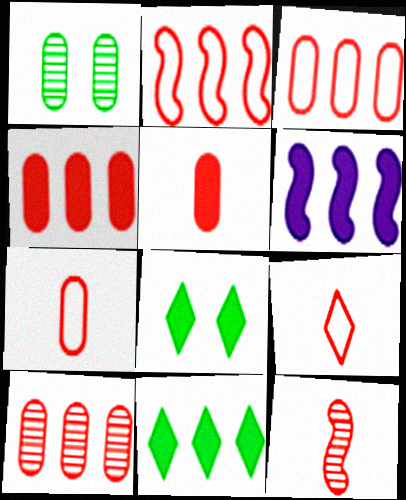[[1, 6, 9], 
[3, 4, 10], 
[4, 6, 11], 
[5, 6, 8], 
[5, 9, 12]]